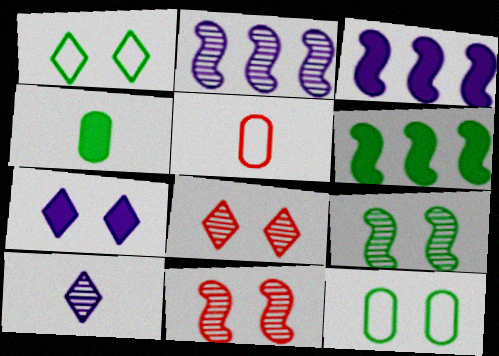[[1, 7, 8], 
[7, 11, 12]]